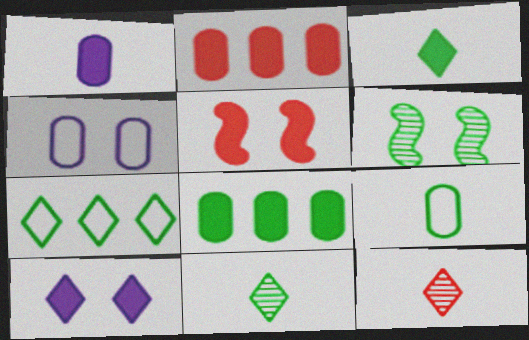[[7, 10, 12]]